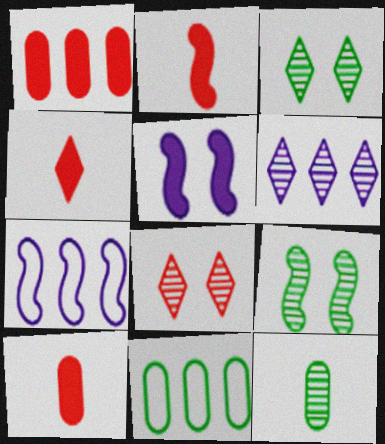[[2, 4, 10], 
[2, 7, 9], 
[3, 7, 10]]